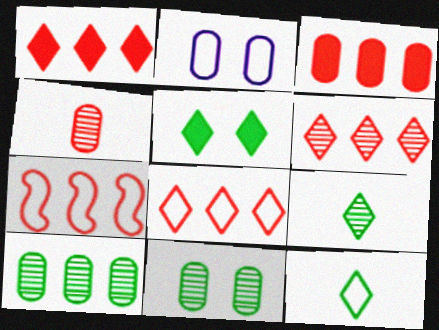[[1, 6, 8], 
[2, 7, 12], 
[3, 6, 7]]